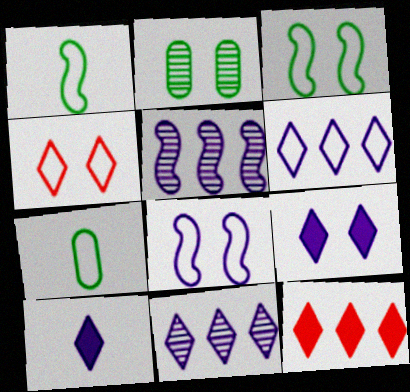[]